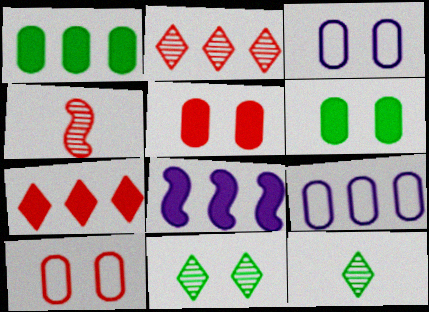[[1, 7, 8], 
[4, 7, 10], 
[8, 10, 12]]